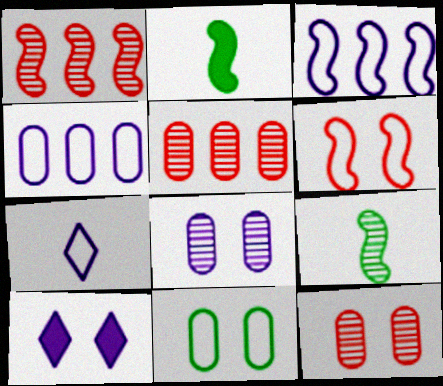[]